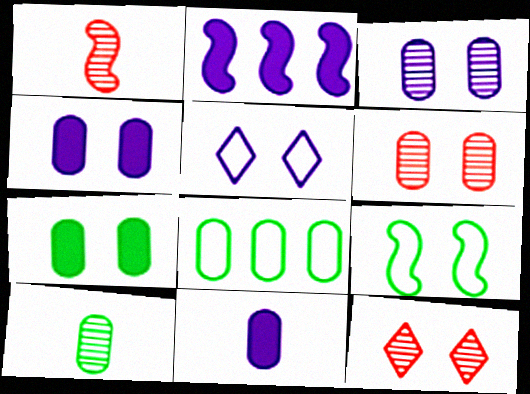[[1, 2, 9], 
[4, 9, 12], 
[6, 8, 11], 
[7, 8, 10]]